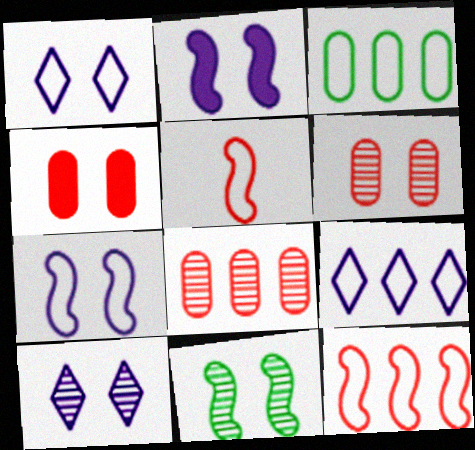[[1, 3, 5], 
[1, 4, 11], 
[3, 9, 12], 
[6, 10, 11]]